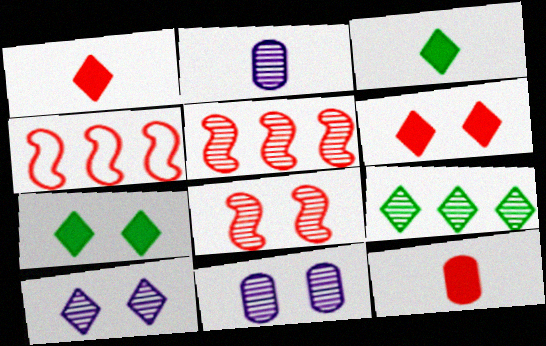[[2, 4, 7], 
[2, 8, 9], 
[3, 4, 11]]